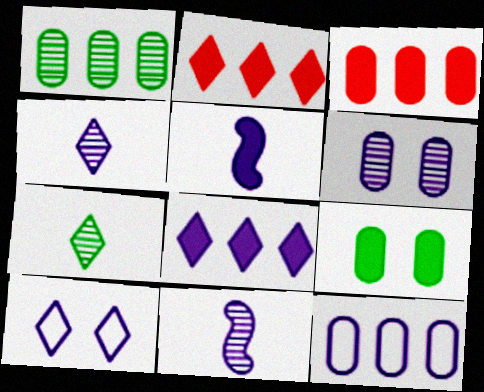[[1, 3, 12], 
[2, 5, 9], 
[2, 7, 10], 
[4, 8, 10]]